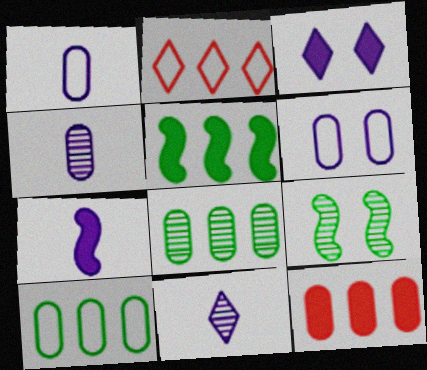[[1, 7, 11]]